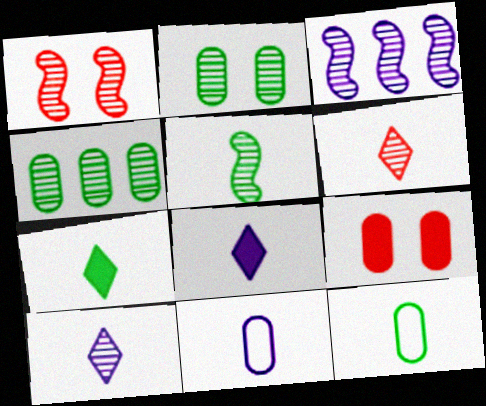[[1, 3, 5], 
[1, 4, 10], 
[2, 3, 6], 
[4, 9, 11], 
[5, 7, 12]]